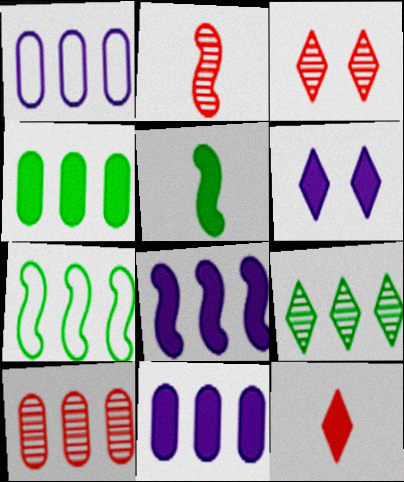[[1, 3, 5], 
[1, 4, 10], 
[2, 3, 10], 
[4, 7, 9]]